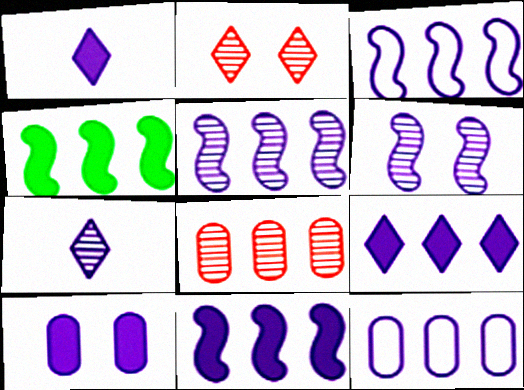[[1, 6, 12], 
[1, 10, 11], 
[3, 5, 11], 
[3, 7, 10], 
[5, 9, 12]]